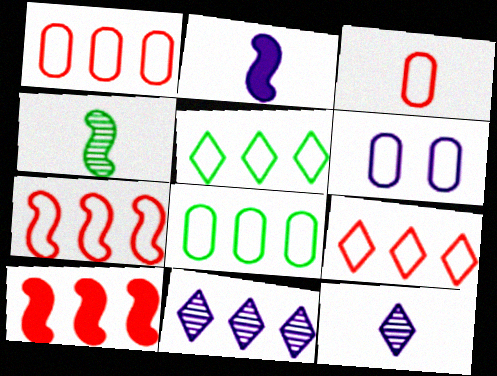[[1, 7, 9], 
[2, 6, 11], 
[3, 6, 8], 
[8, 10, 11]]